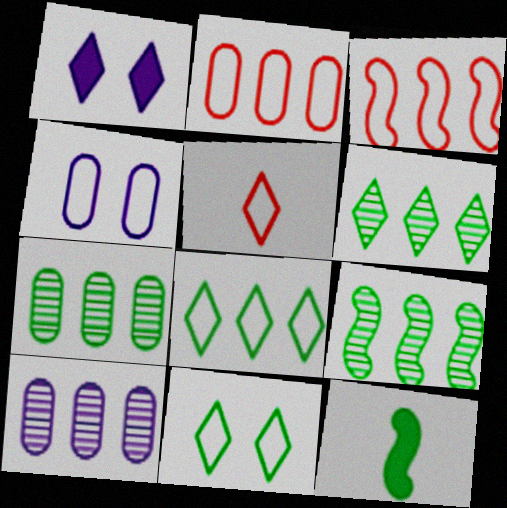[[1, 5, 6], 
[6, 7, 9], 
[7, 11, 12]]